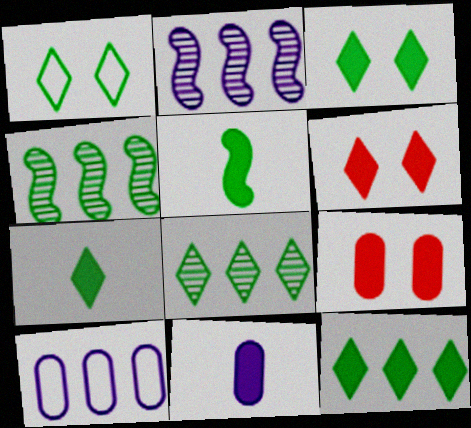[[1, 7, 8], 
[3, 7, 12]]